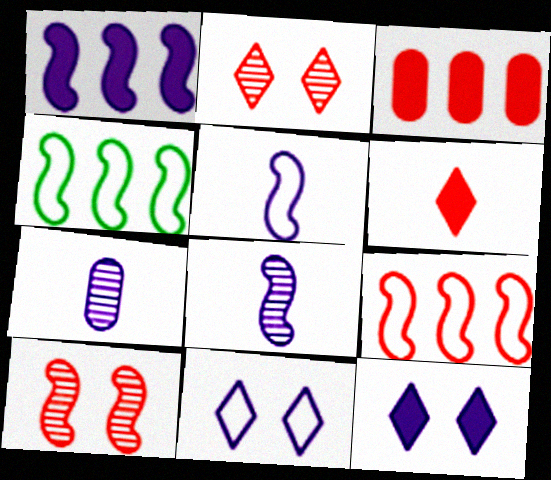[[1, 7, 11]]